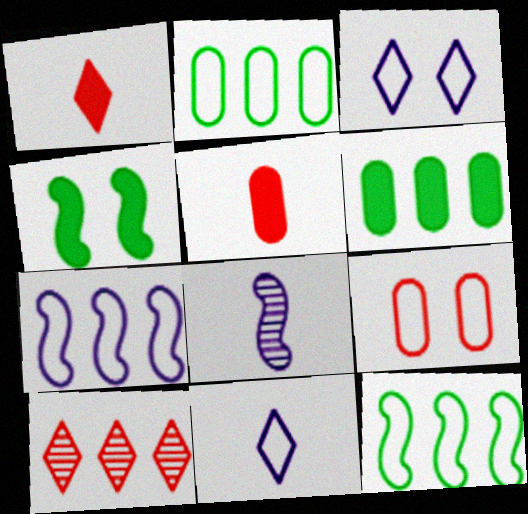[[6, 7, 10], 
[9, 11, 12]]